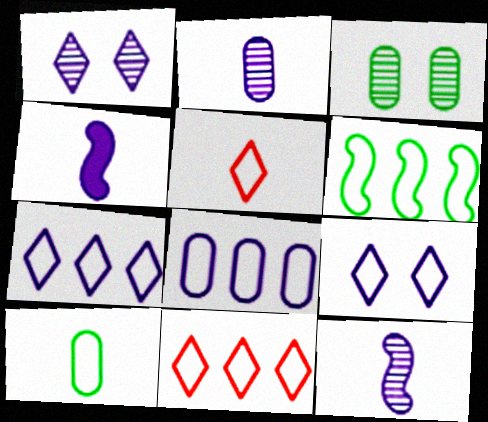[[1, 4, 8], 
[3, 4, 11], 
[6, 8, 11]]